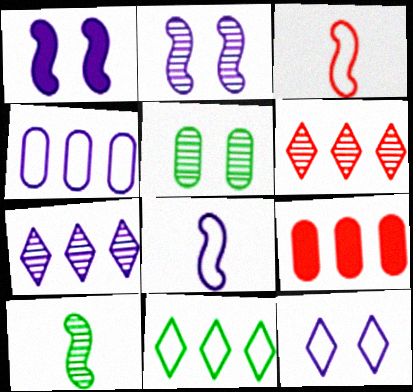[[4, 8, 12], 
[9, 10, 12]]